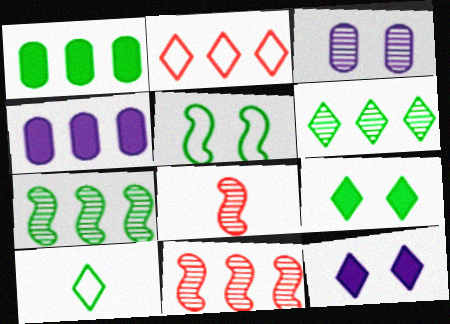[[2, 4, 7], 
[3, 6, 8], 
[6, 9, 10]]